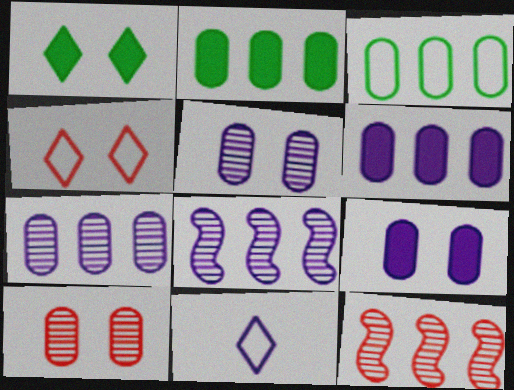[[8, 9, 11]]